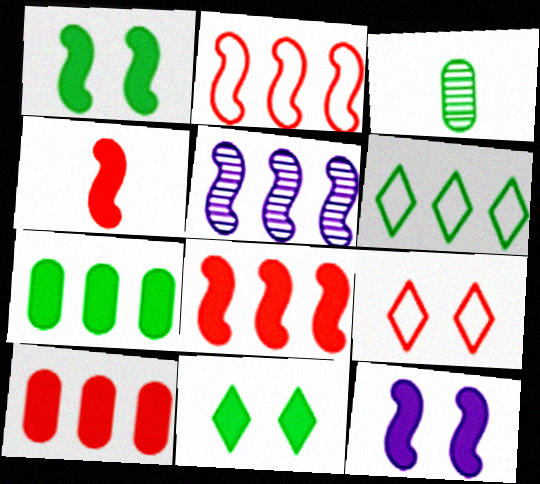[[1, 3, 6], 
[5, 6, 10]]